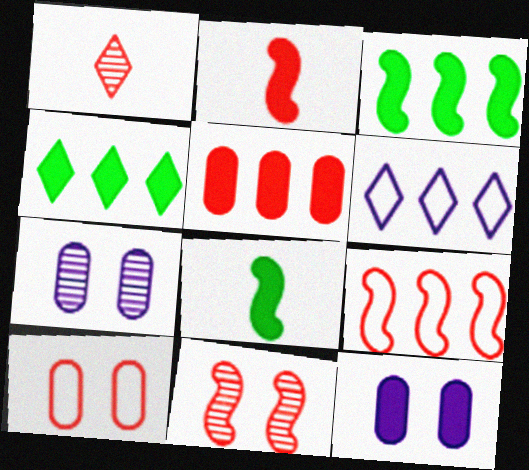[[2, 4, 12], 
[2, 9, 11]]